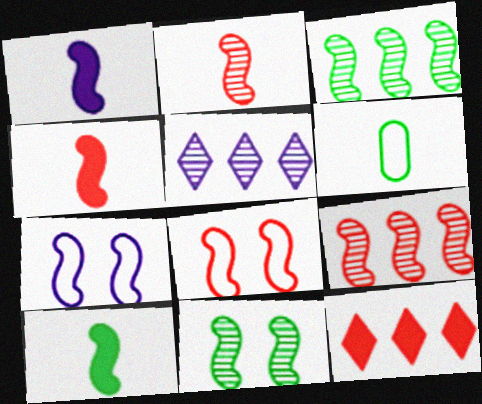[[1, 3, 8], 
[1, 4, 10], 
[3, 4, 7], 
[4, 8, 9], 
[7, 9, 10]]